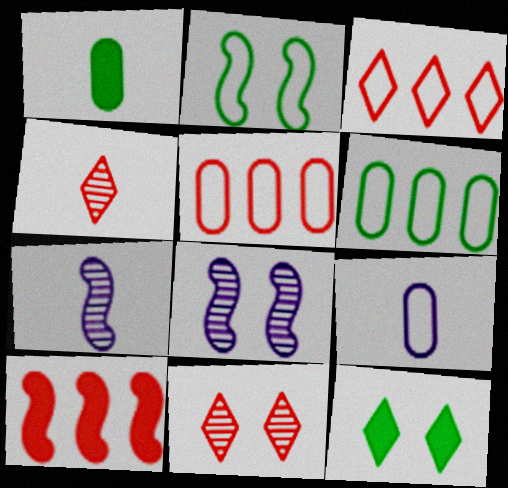[[1, 3, 8], 
[2, 3, 9], 
[2, 7, 10], 
[5, 7, 12]]